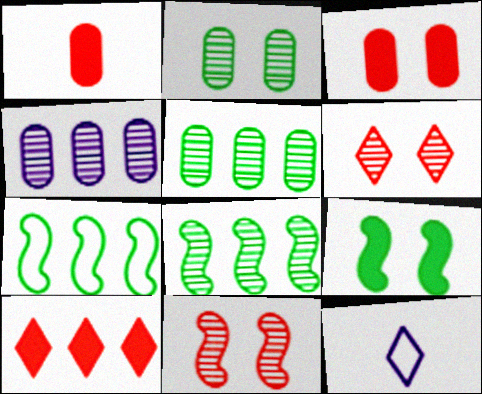[[3, 8, 12], 
[4, 7, 10]]